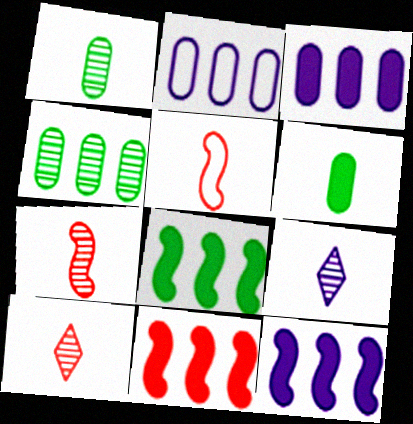[[1, 7, 9], 
[5, 6, 9], 
[8, 11, 12]]